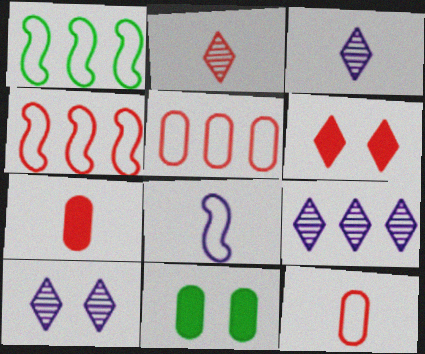[[1, 7, 10], 
[3, 4, 11], 
[3, 9, 10]]